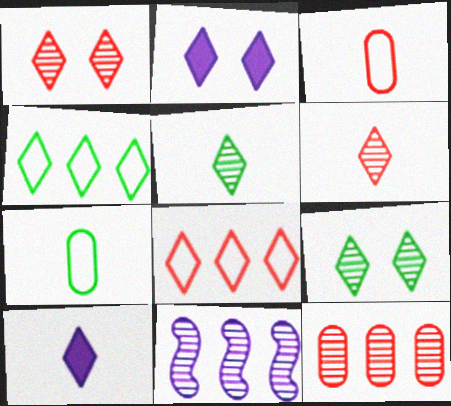[[1, 4, 10], 
[2, 4, 6], 
[2, 5, 8], 
[8, 9, 10]]